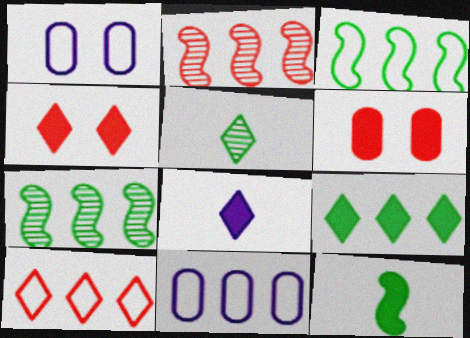[[2, 9, 11], 
[3, 10, 11], 
[4, 8, 9]]